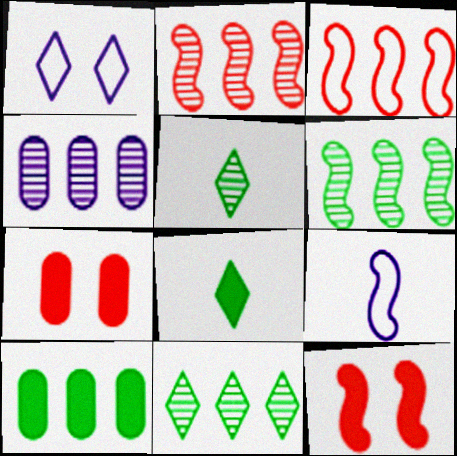[[2, 4, 11], 
[6, 9, 12], 
[7, 9, 11]]